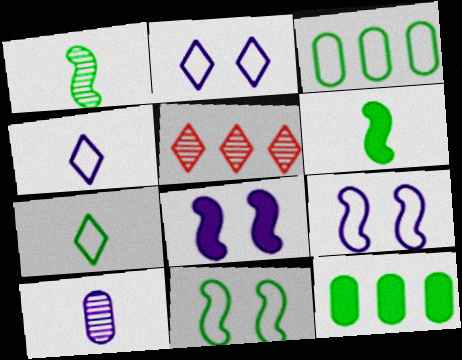[[3, 7, 11]]